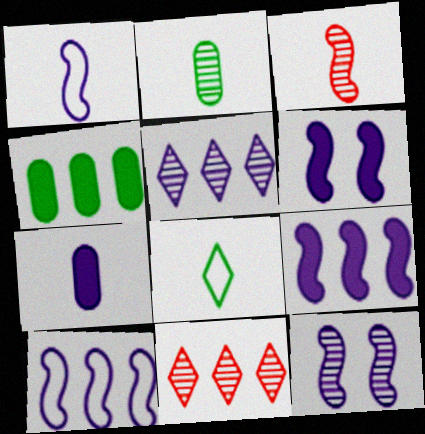[[1, 9, 12], 
[2, 11, 12], 
[3, 7, 8], 
[4, 10, 11]]